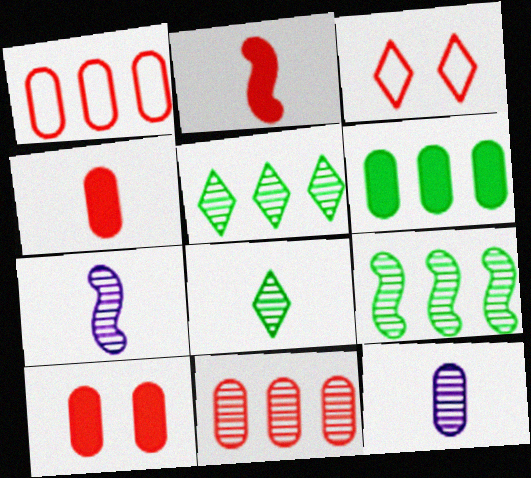[[2, 3, 11], 
[3, 6, 7]]